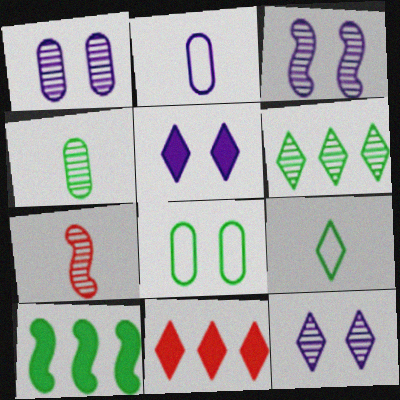[[1, 3, 12], 
[1, 6, 7], 
[9, 11, 12]]